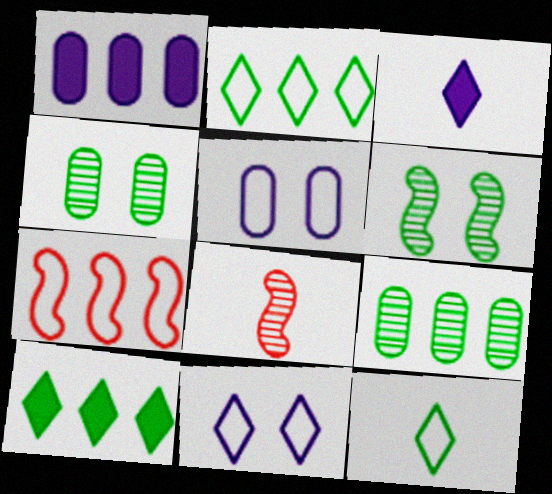[[3, 4, 7], 
[5, 7, 12], 
[5, 8, 10]]